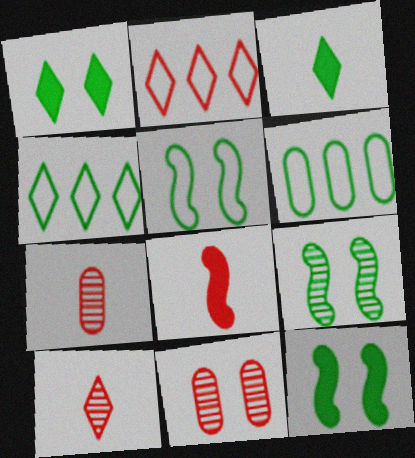[[2, 8, 11], 
[3, 6, 9], 
[5, 9, 12]]